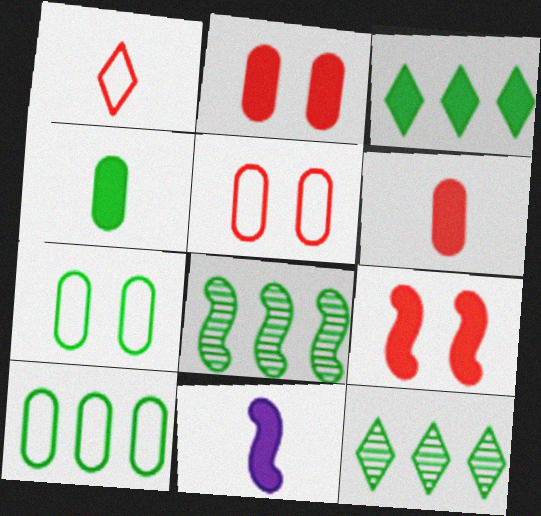[[2, 3, 11], 
[3, 8, 10], 
[5, 11, 12]]